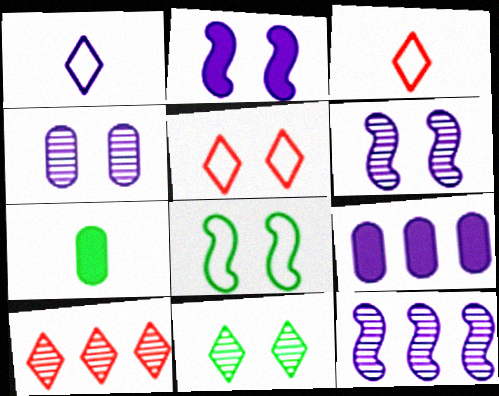[[1, 6, 9], 
[5, 7, 12]]